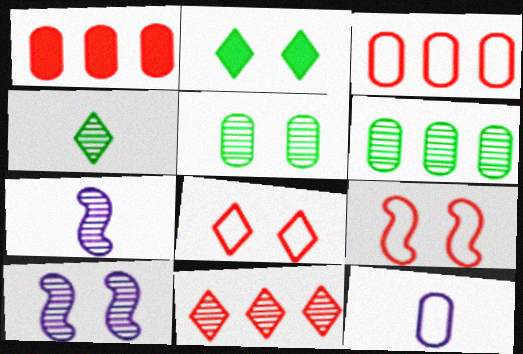[[1, 5, 12], 
[2, 3, 7], 
[5, 7, 11]]